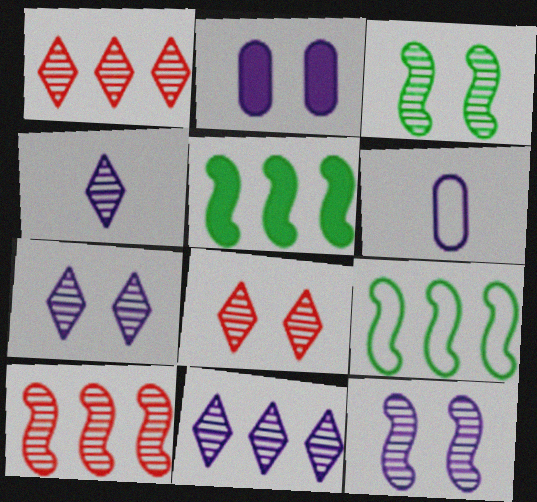[[4, 7, 11], 
[5, 6, 8]]